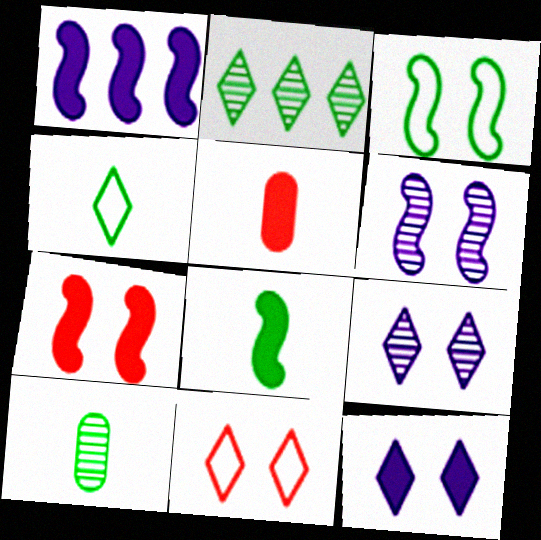[[1, 7, 8], 
[1, 10, 11], 
[3, 6, 7], 
[4, 8, 10]]